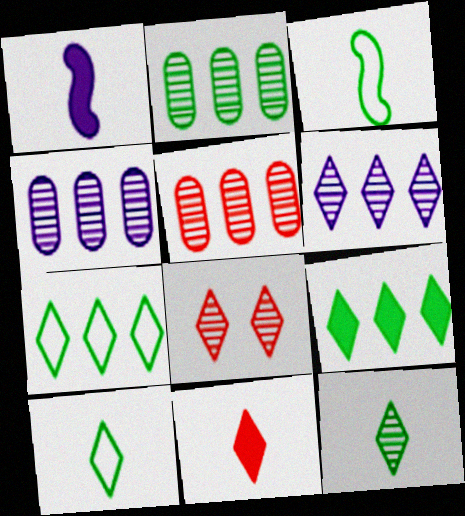[[2, 4, 5], 
[6, 8, 12]]